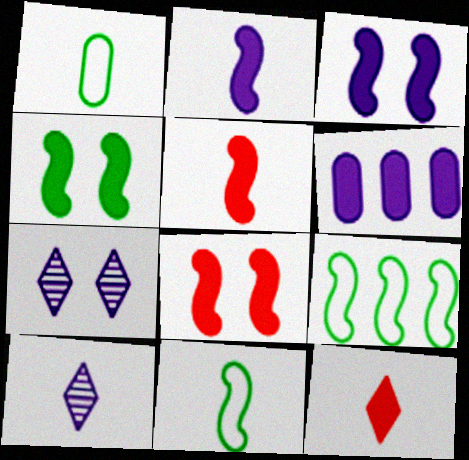[[1, 5, 10], 
[3, 4, 8], 
[4, 6, 12]]